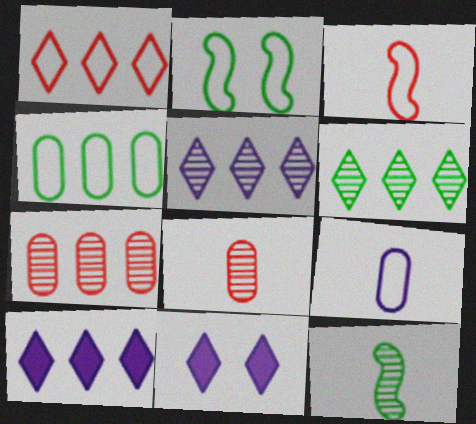[[1, 2, 9], 
[1, 6, 10], 
[2, 8, 10]]